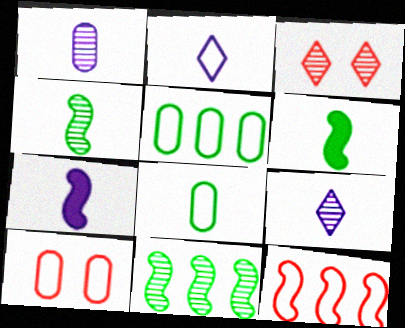[[1, 2, 7], 
[1, 3, 11], 
[3, 5, 7]]